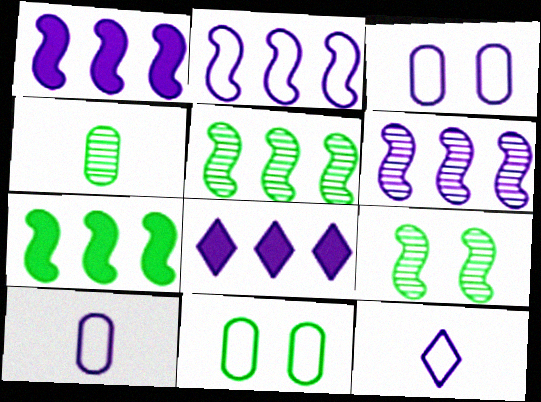[[1, 2, 6], 
[2, 3, 12]]